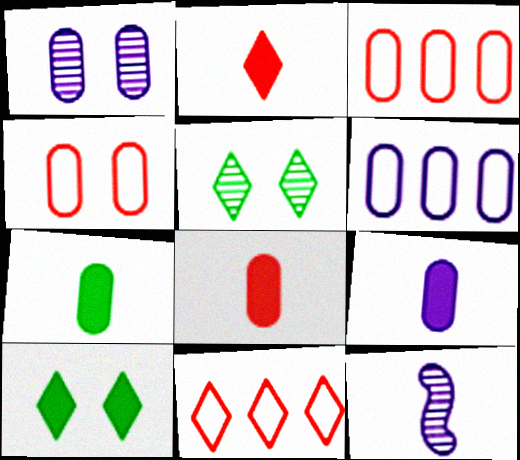[[1, 3, 7], 
[1, 6, 9], 
[3, 10, 12], 
[7, 8, 9]]